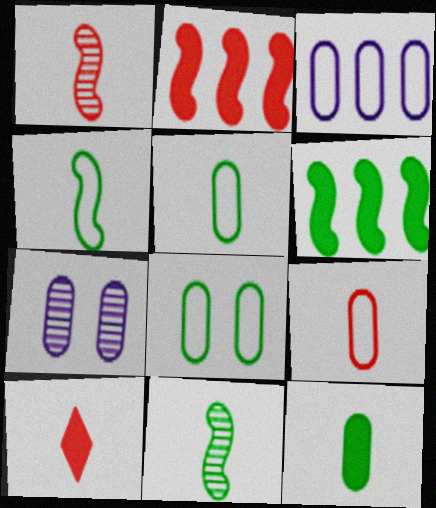[[1, 9, 10], 
[3, 8, 9]]